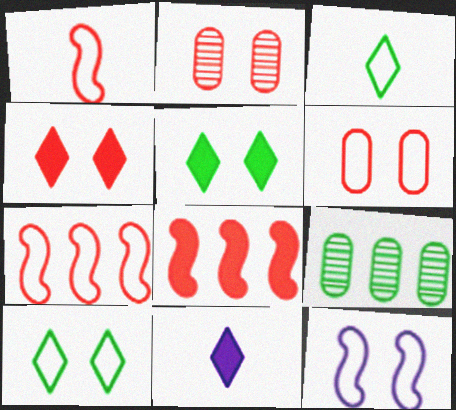[[2, 5, 12], 
[6, 10, 12]]